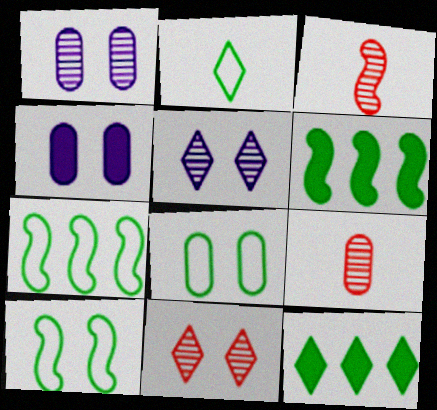[[2, 7, 8], 
[4, 10, 11]]